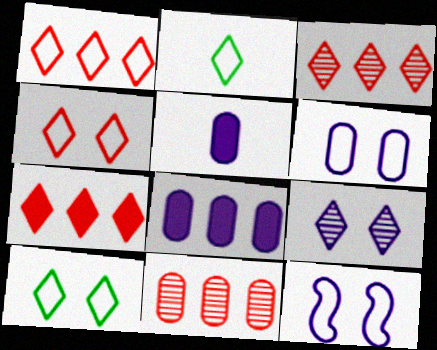[[1, 3, 7], 
[2, 7, 9]]